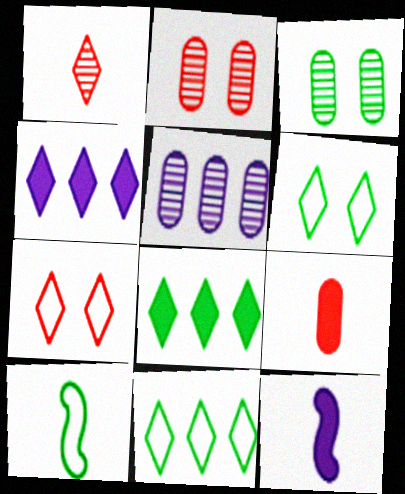[[1, 4, 6], 
[2, 4, 10], 
[2, 11, 12], 
[3, 8, 10]]